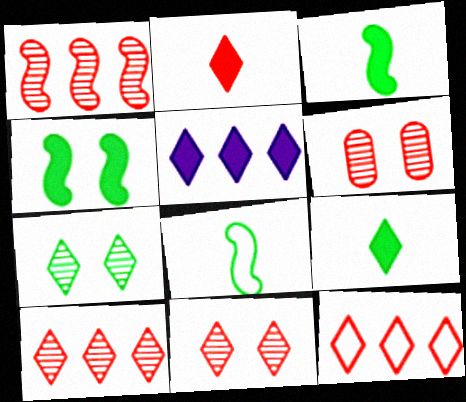[[2, 11, 12], 
[5, 6, 8]]